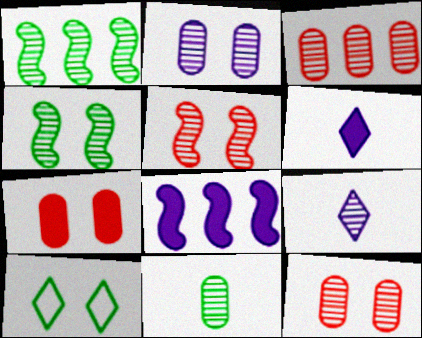[[1, 9, 12], 
[2, 3, 11], 
[3, 4, 9]]